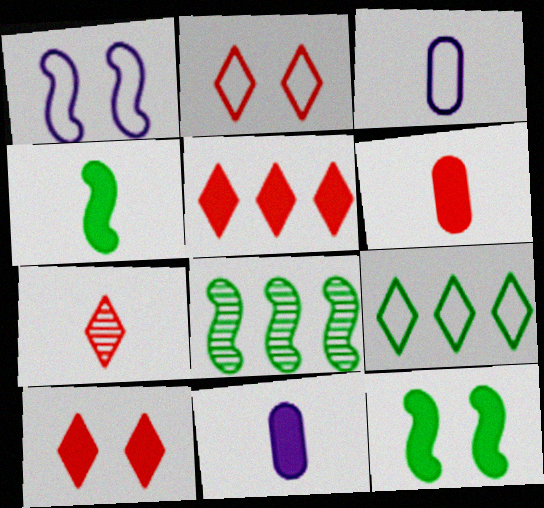[[2, 5, 7], 
[2, 8, 11], 
[3, 4, 7], 
[3, 8, 10], 
[5, 11, 12]]